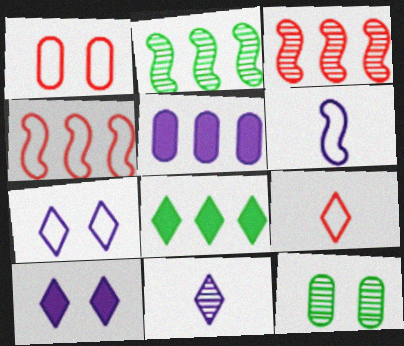[[1, 4, 9], 
[3, 11, 12]]